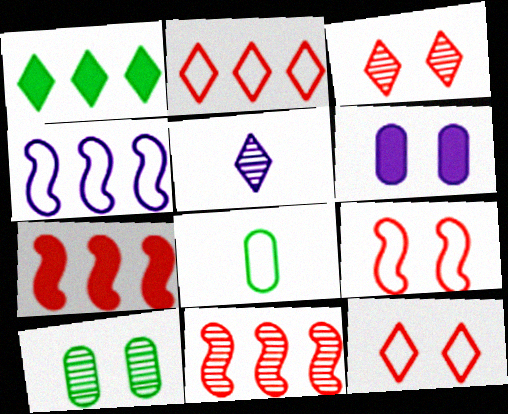[[1, 5, 12], 
[4, 5, 6], 
[4, 8, 12], 
[5, 10, 11]]